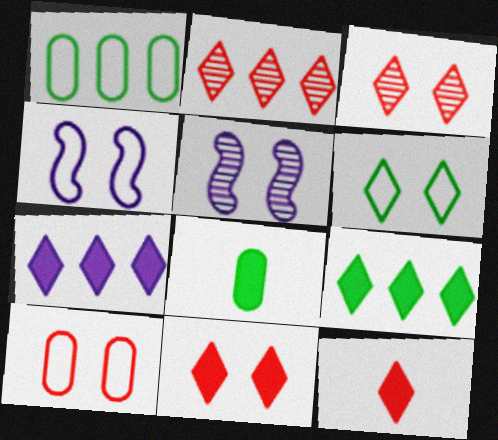[[1, 5, 12], 
[2, 4, 8], 
[4, 6, 10]]